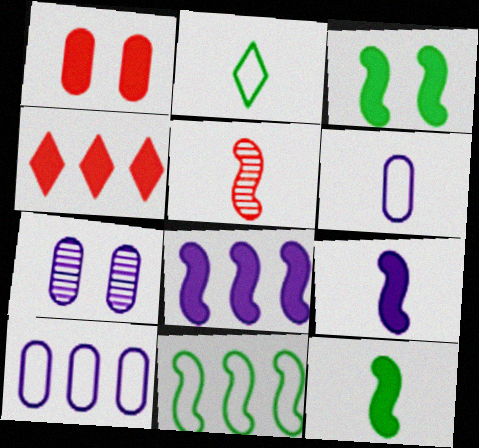[]